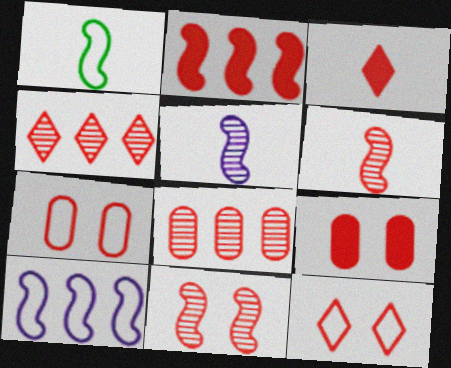[[2, 3, 9], 
[3, 4, 12], 
[9, 11, 12]]